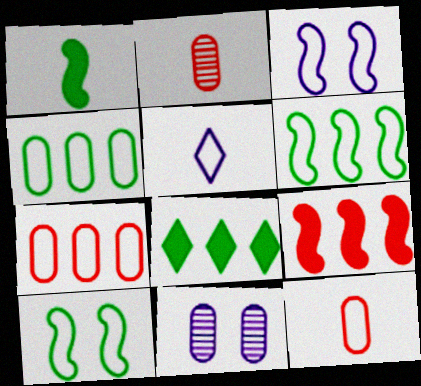[[1, 2, 5], 
[2, 3, 8], 
[5, 7, 10]]